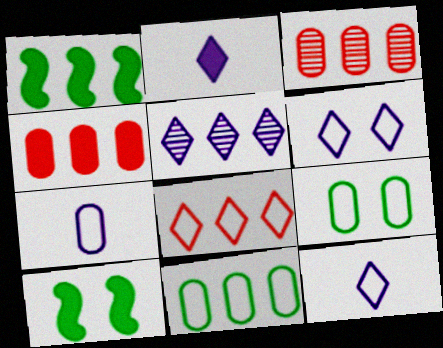[[2, 4, 10], 
[2, 5, 6], 
[3, 10, 12]]